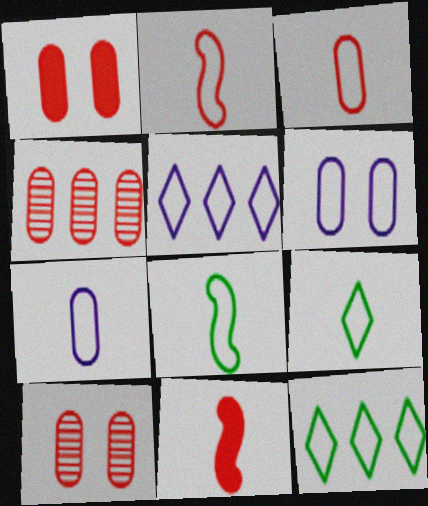[[1, 3, 4], 
[2, 6, 12], 
[2, 7, 9]]